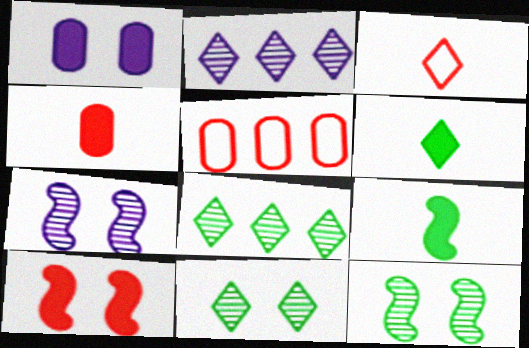[[5, 6, 7]]